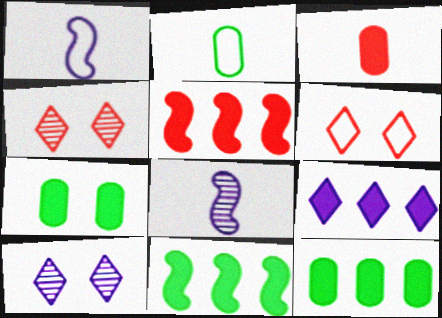[[1, 4, 12], 
[2, 5, 10], 
[5, 9, 12], 
[6, 8, 12]]